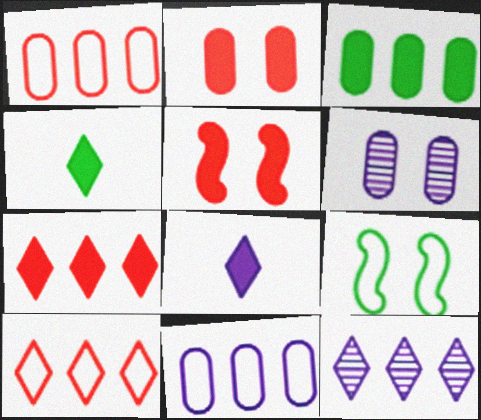[[3, 5, 8]]